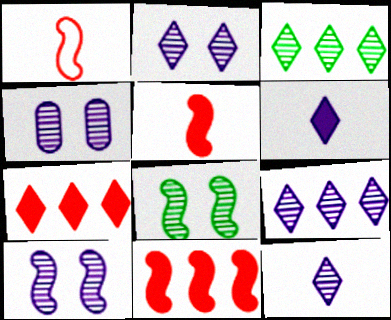[[2, 4, 10], 
[2, 9, 12]]